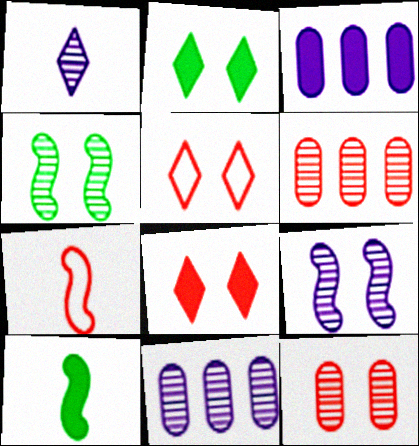[[1, 4, 6], 
[1, 9, 11], 
[2, 7, 11], 
[3, 8, 10], 
[5, 10, 11], 
[6, 7, 8]]